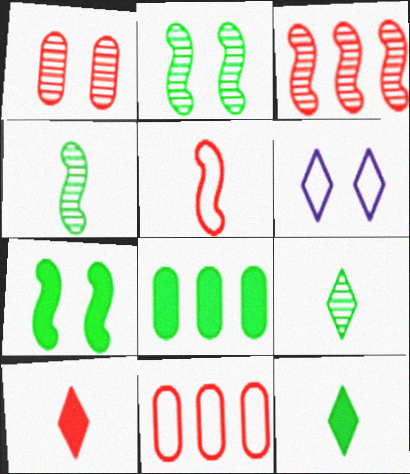[[1, 6, 7], 
[7, 8, 12]]